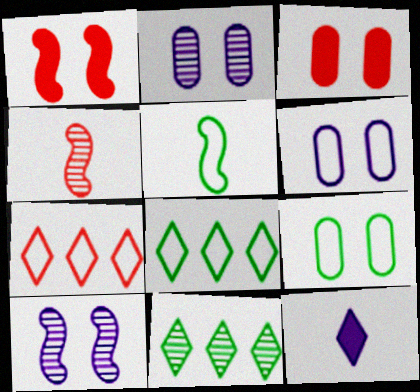[[2, 3, 9], 
[2, 4, 11], 
[3, 4, 7], 
[5, 6, 7], 
[5, 8, 9]]